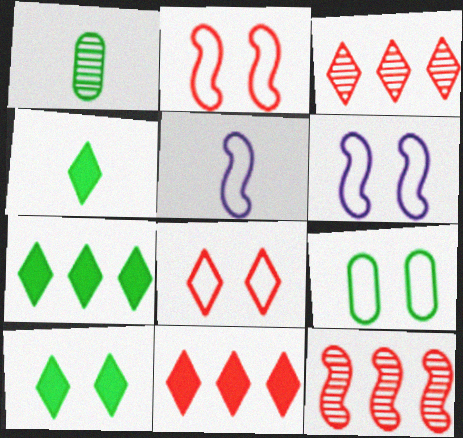[[1, 6, 11], 
[4, 7, 10], 
[6, 8, 9]]